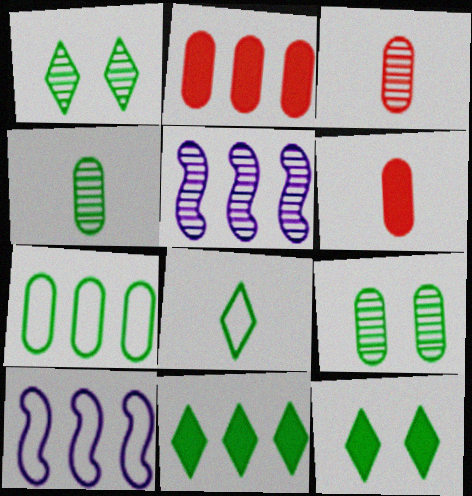[[1, 3, 5], 
[1, 6, 10], 
[1, 8, 11], 
[3, 10, 12]]